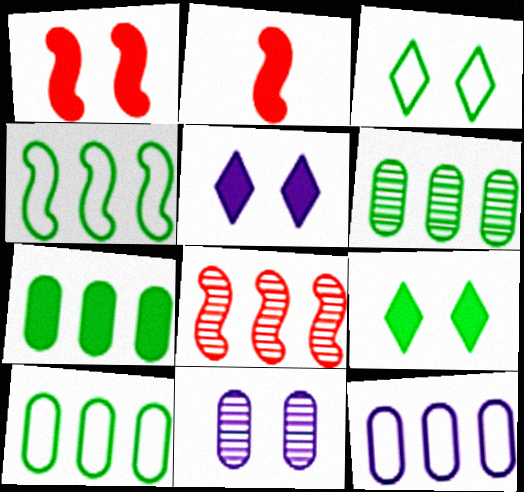[[1, 3, 11], 
[2, 5, 7], 
[6, 7, 10]]